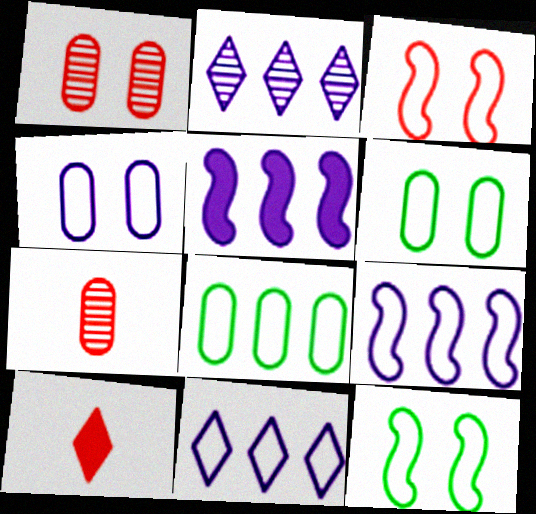[]